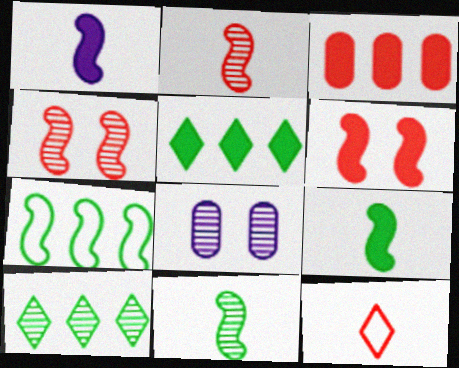[[1, 4, 7], 
[2, 8, 10], 
[3, 4, 12]]